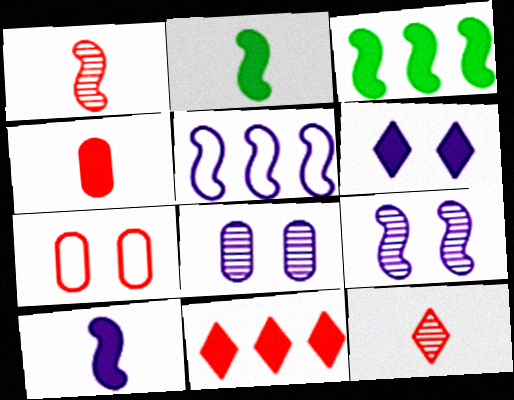[[1, 7, 11], 
[3, 4, 6], 
[5, 9, 10]]